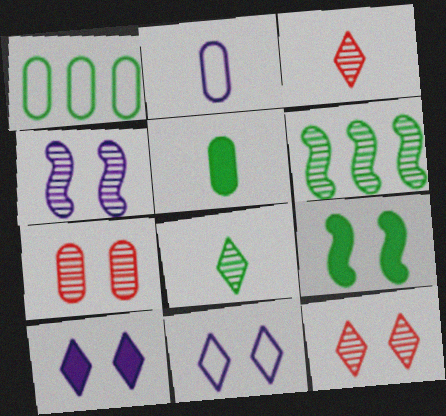[[1, 8, 9], 
[7, 9, 11]]